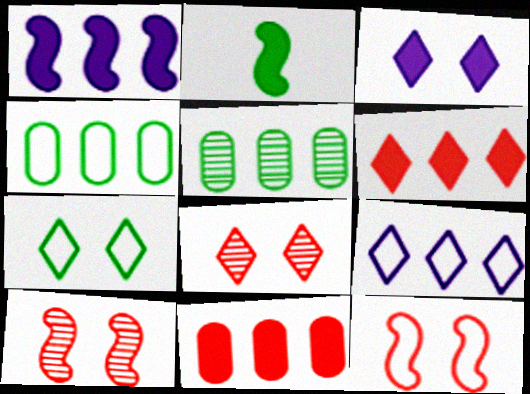[[2, 3, 11], 
[2, 5, 7], 
[3, 7, 8]]